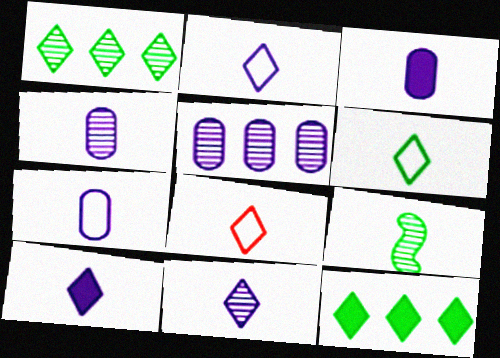[[2, 6, 8], 
[2, 10, 11], 
[3, 4, 7], 
[3, 8, 9]]